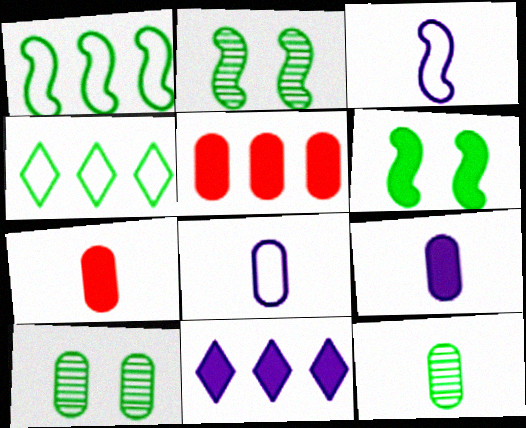[[4, 6, 12], 
[5, 8, 10], 
[6, 7, 11], 
[7, 8, 12]]